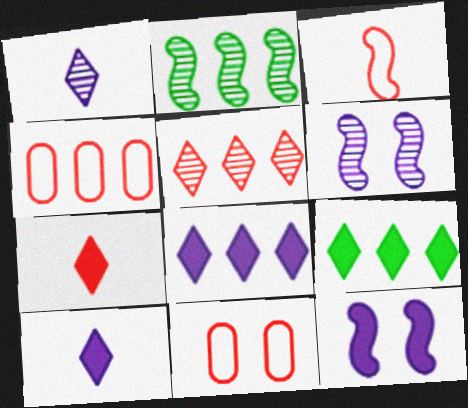[[2, 3, 12], 
[2, 4, 8], 
[2, 10, 11]]